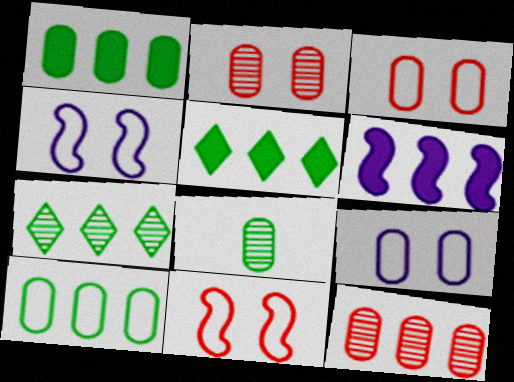[]